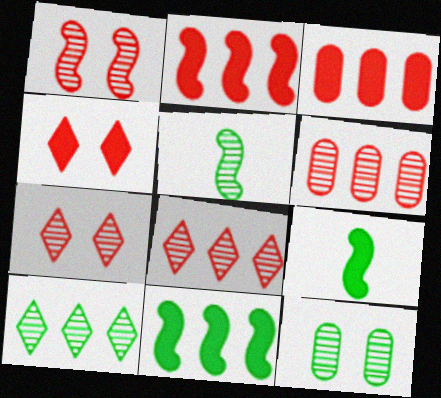[[5, 10, 12]]